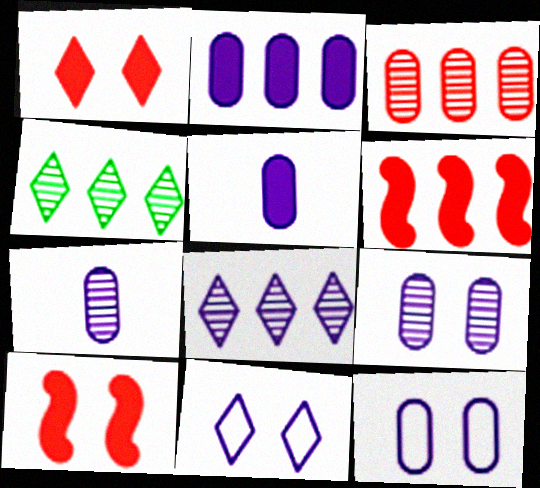[[2, 7, 12]]